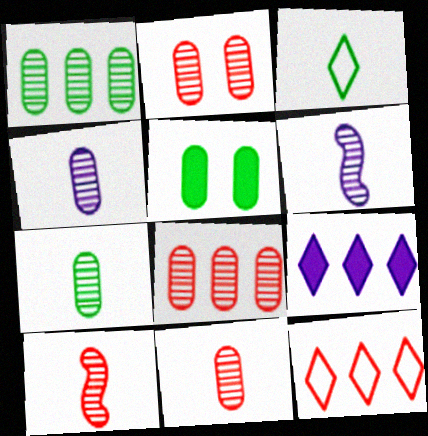[[1, 2, 4], 
[2, 8, 11], 
[4, 7, 11], 
[5, 6, 12]]